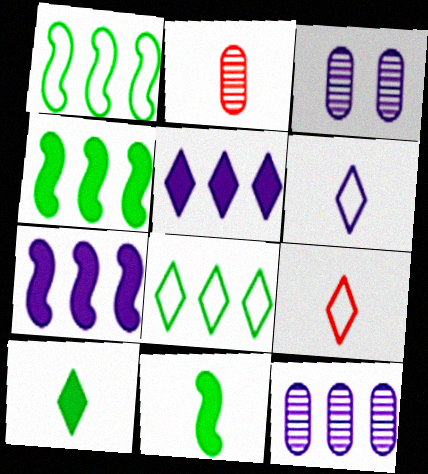[[2, 6, 11], 
[3, 4, 9], 
[3, 6, 7]]